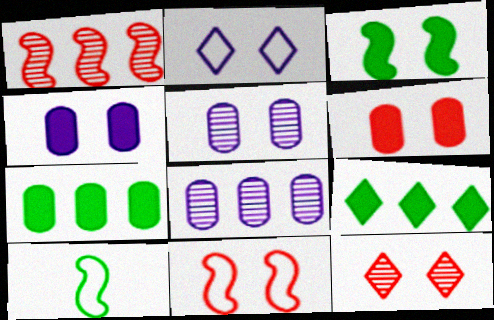[[6, 11, 12]]